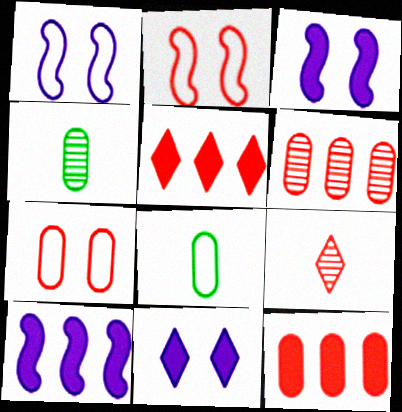[[1, 4, 5], 
[2, 9, 12]]